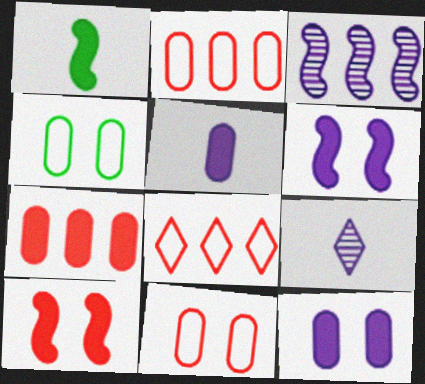[]